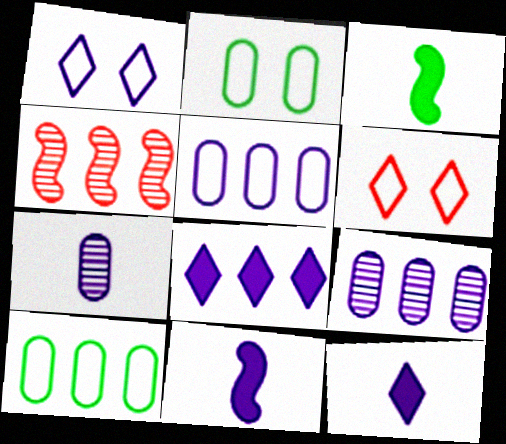[[1, 9, 11], 
[2, 4, 12], 
[3, 6, 9], 
[4, 8, 10]]